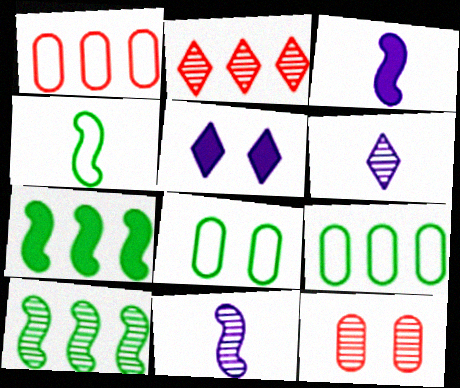[[2, 3, 8], 
[6, 10, 12]]